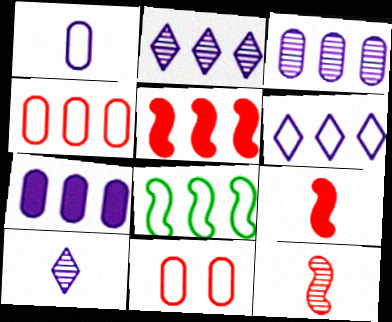[[4, 6, 8]]